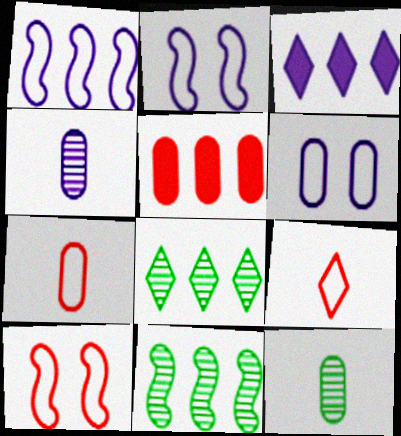[[1, 5, 8], 
[2, 3, 4], 
[3, 10, 12], 
[5, 6, 12]]